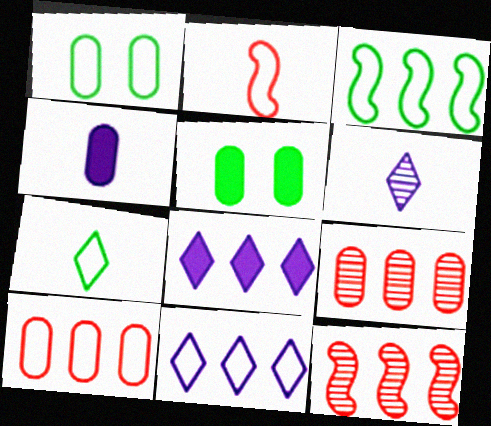[[1, 2, 11], 
[1, 3, 7], 
[1, 4, 9], 
[3, 8, 9], 
[3, 10, 11]]